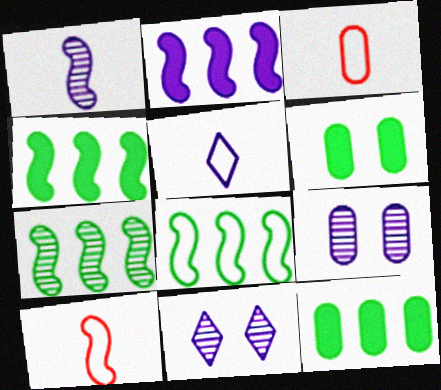[[2, 5, 9], 
[3, 4, 11], 
[3, 9, 12], 
[4, 7, 8], 
[10, 11, 12]]